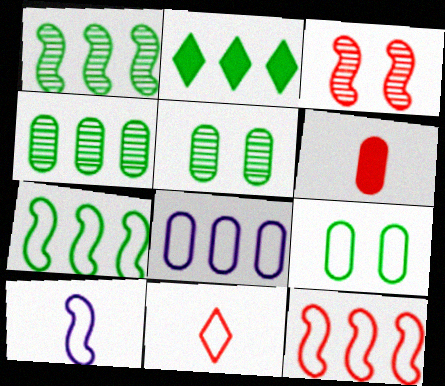[[2, 4, 7], 
[5, 6, 8]]